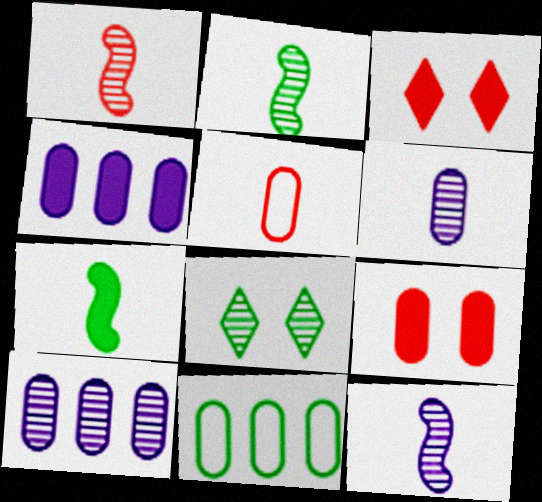[[1, 2, 12], 
[1, 8, 10], 
[3, 4, 7], 
[3, 11, 12], 
[6, 9, 11], 
[7, 8, 11]]